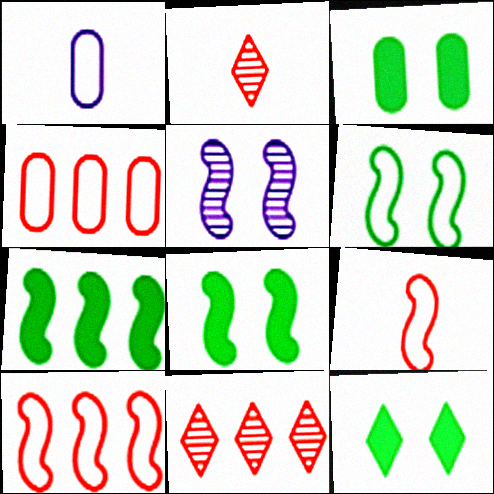[[1, 8, 11], 
[3, 8, 12], 
[5, 7, 9]]